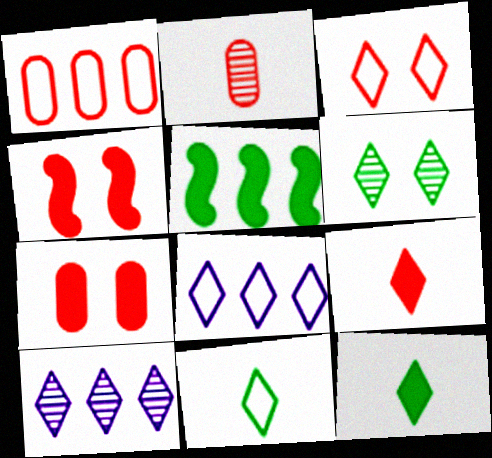[[1, 2, 7], 
[1, 5, 10], 
[3, 8, 11], 
[3, 10, 12], 
[6, 8, 9]]